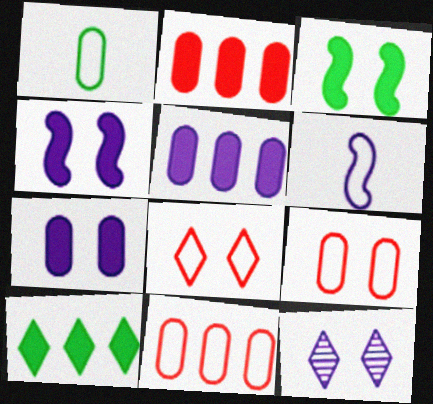[[3, 9, 12], 
[5, 6, 12]]